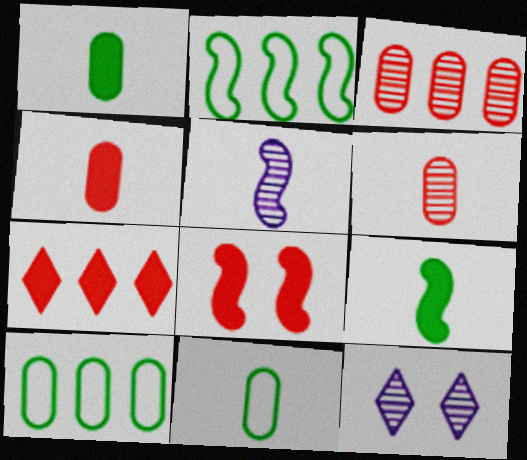[[2, 4, 12], 
[2, 5, 8], 
[4, 7, 8]]